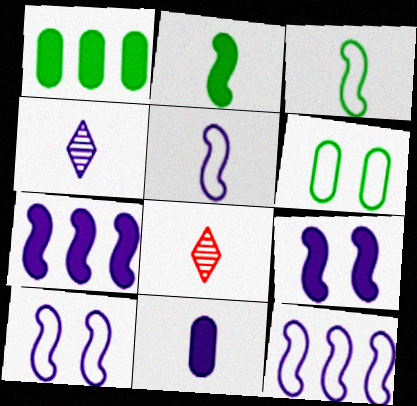[[1, 8, 10], 
[3, 8, 11], 
[4, 5, 11], 
[5, 10, 12], 
[6, 7, 8]]